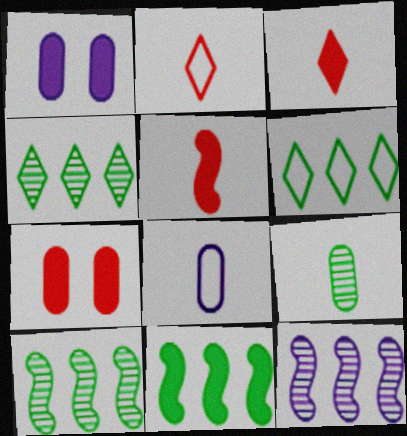[[1, 2, 10], 
[1, 3, 11]]